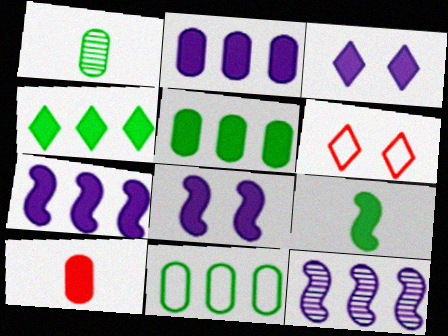[[1, 6, 7], 
[4, 8, 10]]